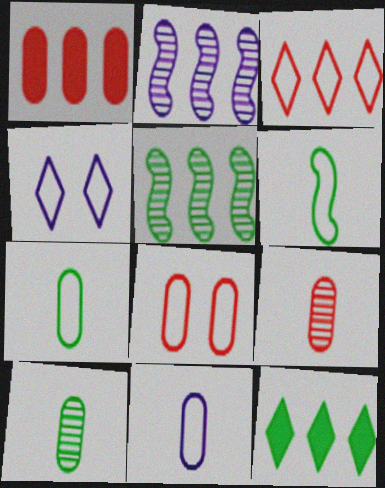[[1, 8, 9]]